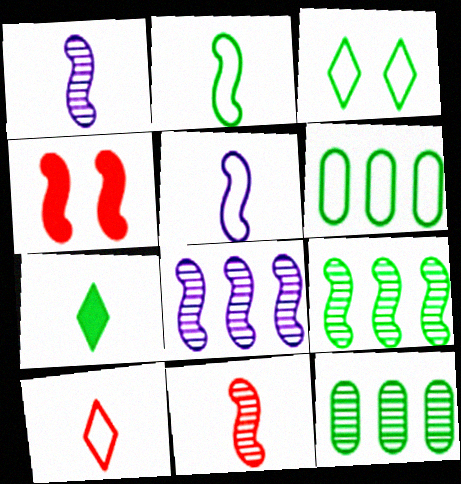[[2, 3, 6], 
[2, 4, 8], 
[4, 5, 9]]